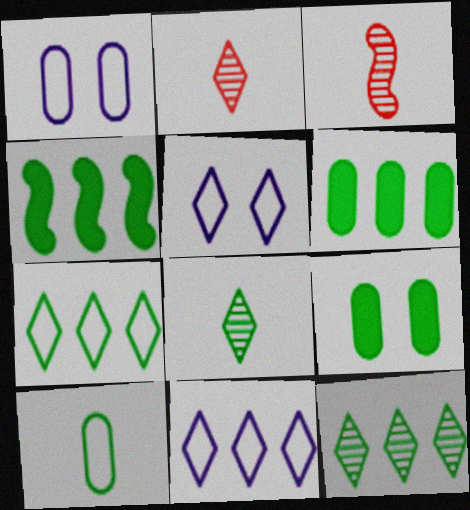[[1, 2, 4], 
[3, 5, 6], 
[3, 9, 11]]